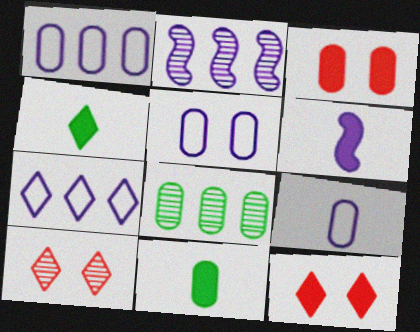[[1, 5, 9], 
[3, 8, 9], 
[4, 7, 10]]